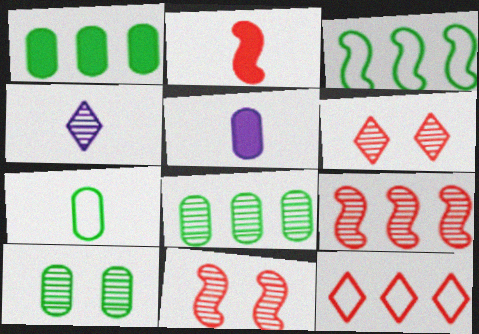[[1, 7, 10], 
[2, 4, 7], 
[3, 5, 6], 
[4, 8, 11], 
[4, 9, 10]]